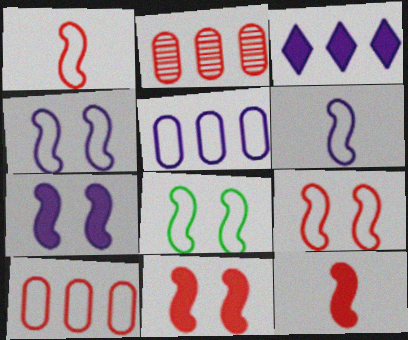[[4, 8, 9]]